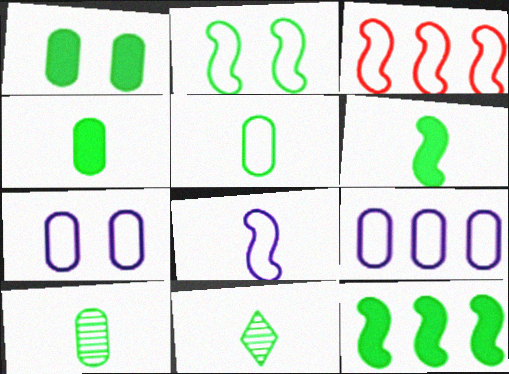[[2, 3, 8], 
[4, 5, 10], 
[5, 6, 11]]